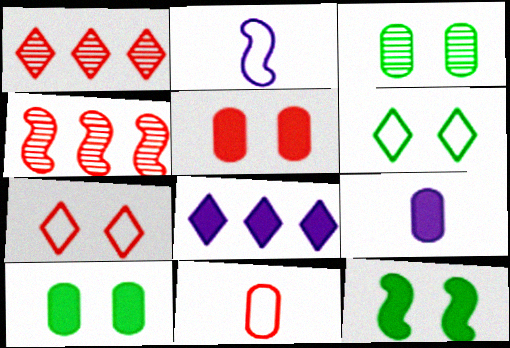[[1, 2, 10], 
[2, 4, 12], 
[3, 6, 12], 
[4, 6, 9]]